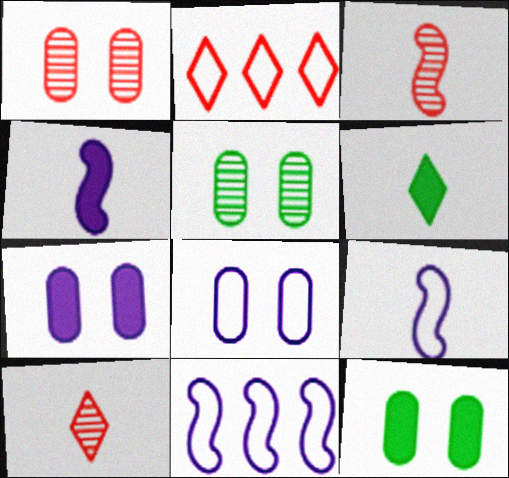[[1, 6, 11], 
[1, 8, 12], 
[2, 4, 5], 
[10, 11, 12]]